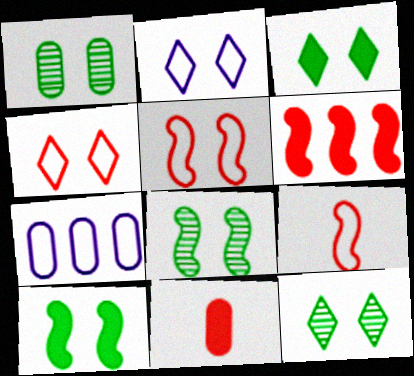[[1, 7, 11], 
[1, 8, 12]]